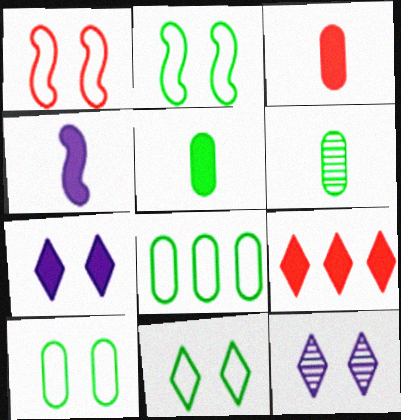[[2, 10, 11]]